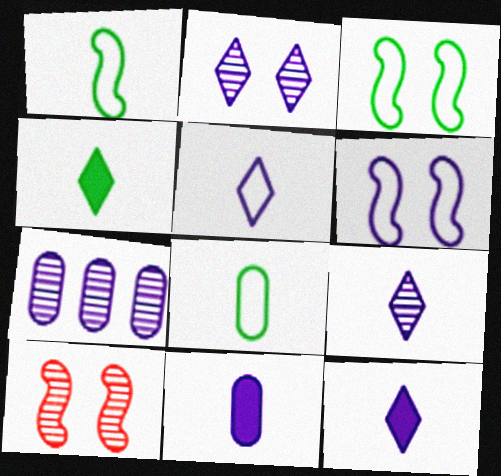[[5, 9, 12], 
[6, 7, 12]]